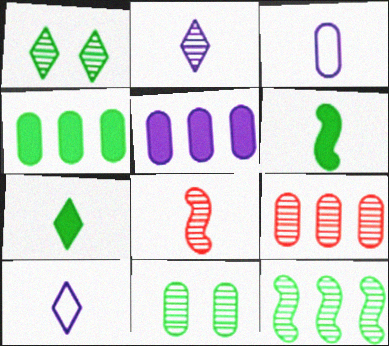[[3, 7, 8]]